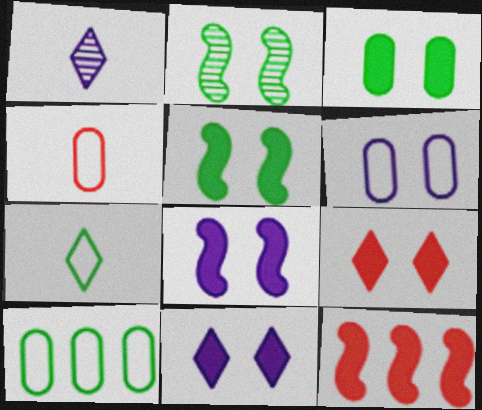[[2, 6, 9], 
[3, 8, 9], 
[4, 6, 10]]